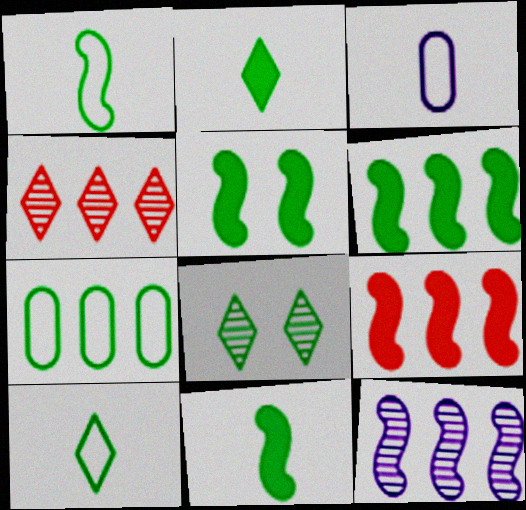[[3, 4, 5], 
[3, 8, 9], 
[5, 6, 11], 
[7, 8, 11]]